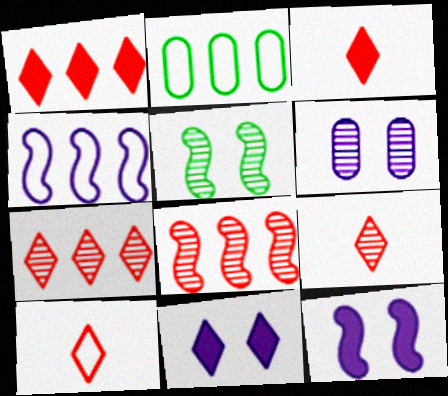[[2, 9, 12], 
[3, 9, 10]]